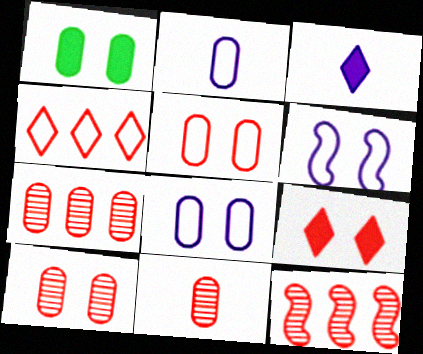[[1, 2, 7], 
[1, 8, 10], 
[7, 10, 11]]